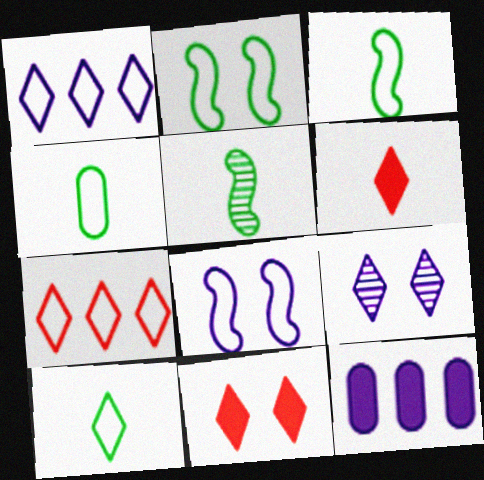[[3, 4, 10], 
[4, 7, 8]]